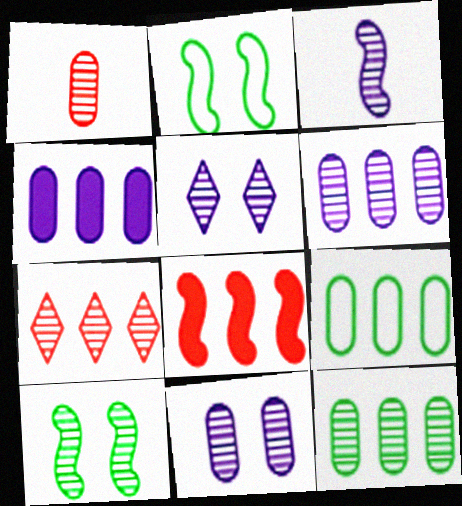[[1, 11, 12], 
[2, 3, 8], 
[3, 5, 6]]